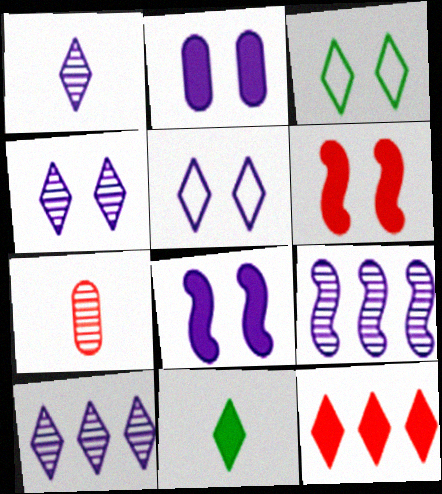[[1, 3, 12], 
[1, 4, 10]]